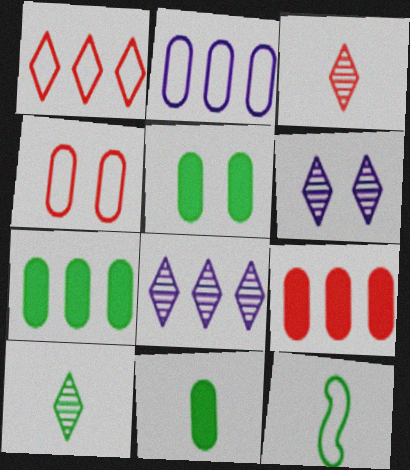[[5, 7, 11], 
[6, 9, 12], 
[10, 11, 12]]